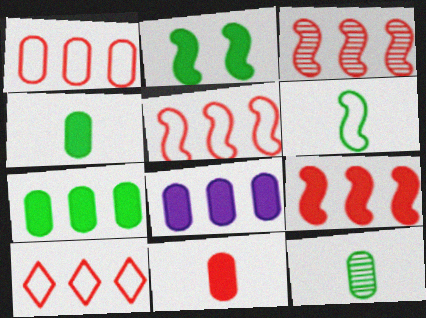[[1, 5, 10], 
[3, 5, 9]]